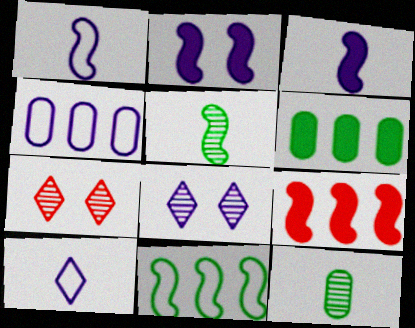[[1, 6, 7], 
[3, 4, 8]]